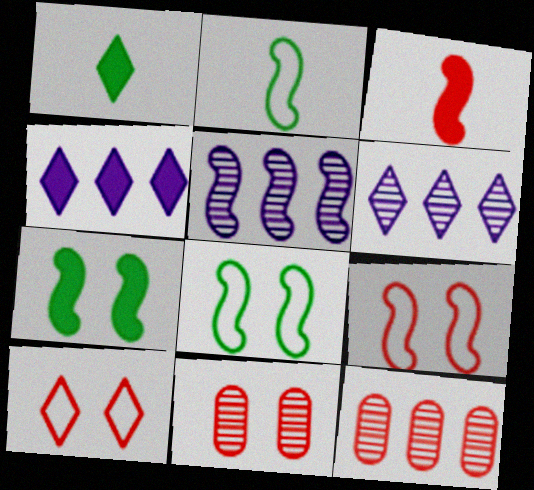[[1, 6, 10], 
[2, 4, 11], 
[3, 5, 8], 
[3, 10, 12]]